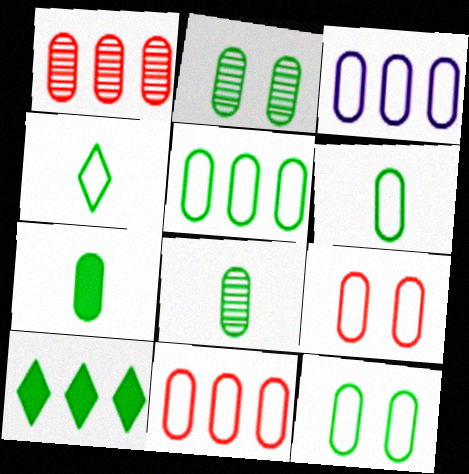[[2, 5, 7], 
[3, 5, 11], 
[3, 6, 9], 
[5, 6, 12], 
[6, 7, 8]]